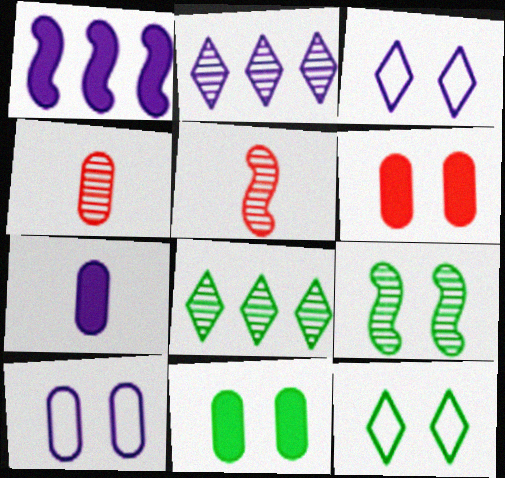[[1, 4, 12], 
[2, 4, 9], 
[3, 6, 9], 
[9, 11, 12]]